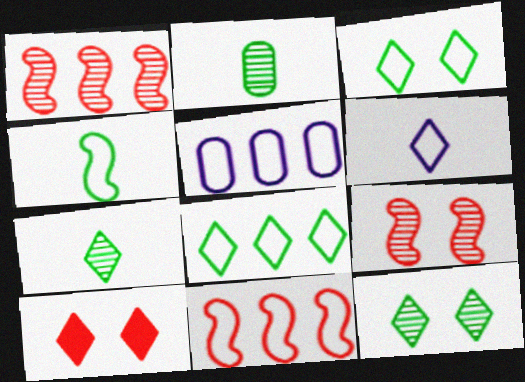[[5, 8, 11]]